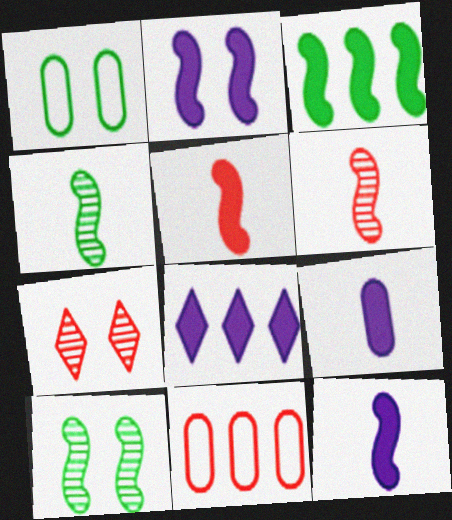[[1, 2, 7], 
[1, 6, 8], 
[2, 3, 5], 
[2, 8, 9], 
[5, 7, 11]]